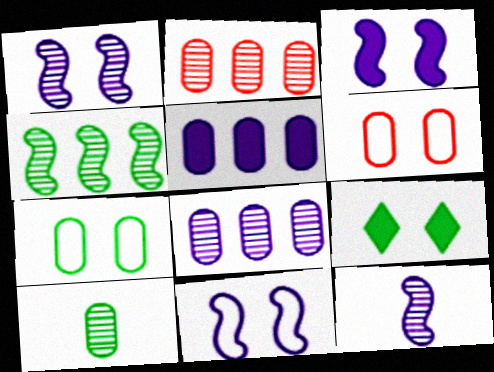[[1, 3, 11], 
[1, 6, 9], 
[5, 6, 10]]